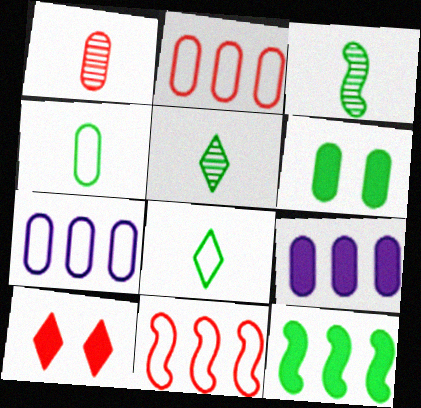[[1, 6, 7], 
[1, 10, 11], 
[3, 7, 10]]